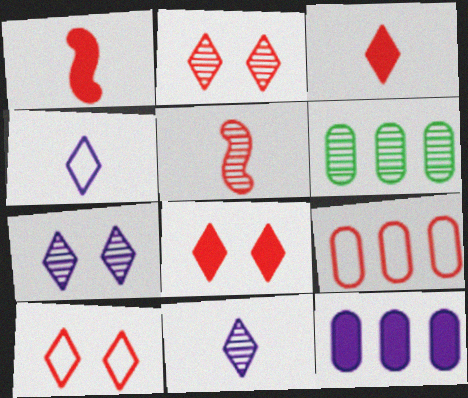[[1, 2, 9], 
[2, 8, 10], 
[5, 6, 7], 
[5, 8, 9], 
[6, 9, 12]]